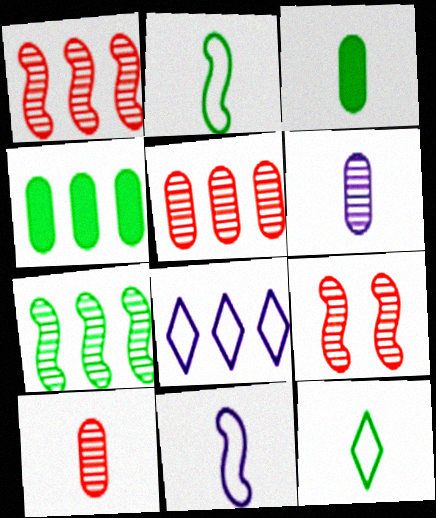[[1, 4, 8], 
[3, 8, 9]]